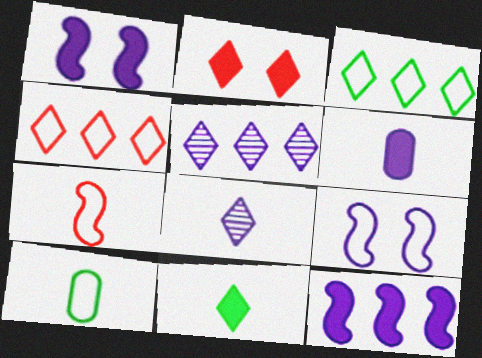[[2, 3, 8], 
[4, 9, 10], 
[5, 6, 9]]